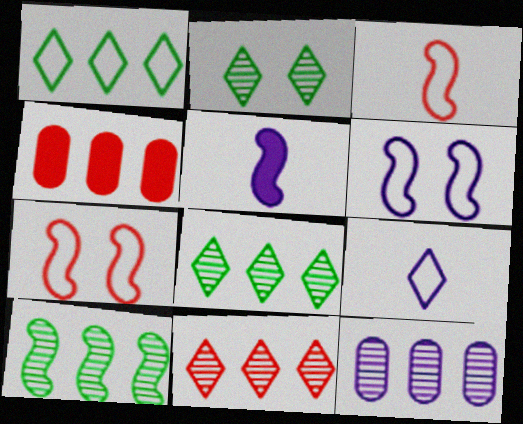[[5, 7, 10], 
[10, 11, 12]]